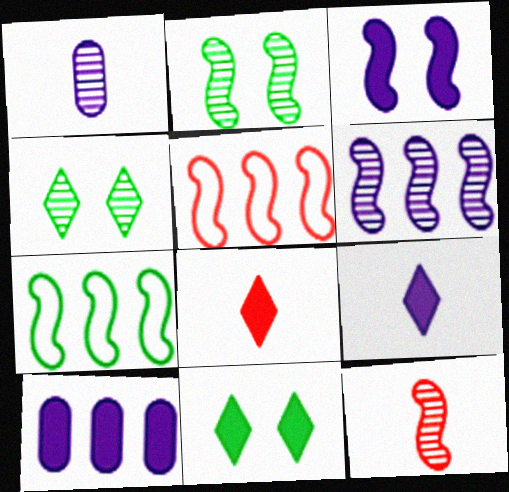[[1, 5, 11], 
[2, 6, 12], 
[3, 7, 12], 
[3, 9, 10]]